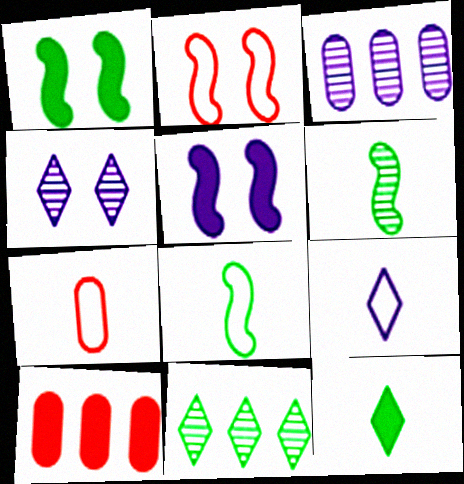[[2, 3, 12], 
[3, 5, 9], 
[4, 8, 10], 
[5, 7, 11], 
[5, 10, 12], 
[7, 8, 9]]